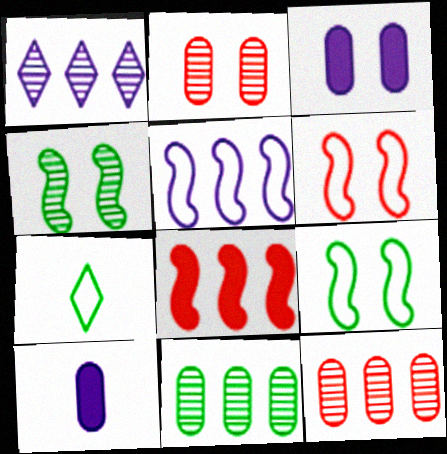[]